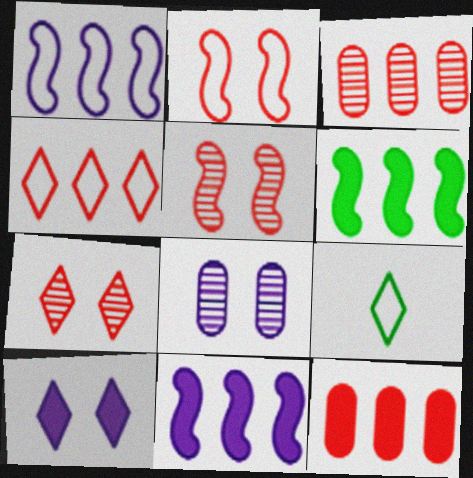[]